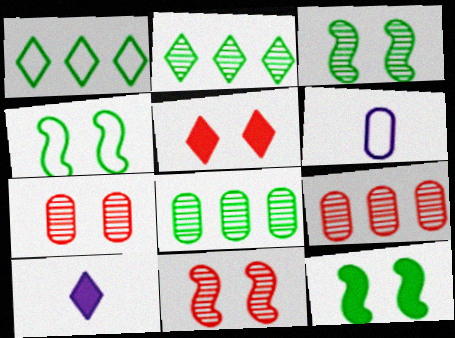[[3, 4, 12], 
[4, 9, 10]]